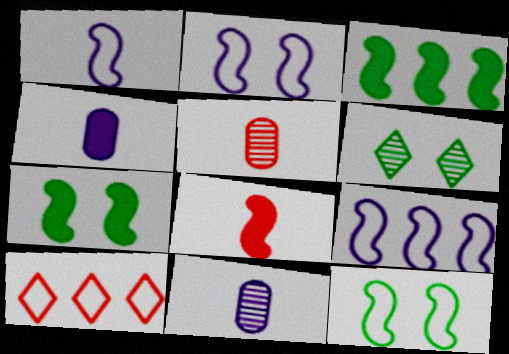[[1, 2, 9], 
[7, 10, 11]]